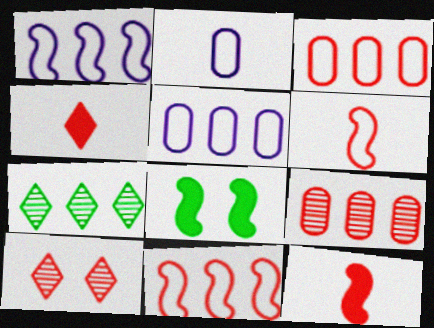[[3, 10, 12]]